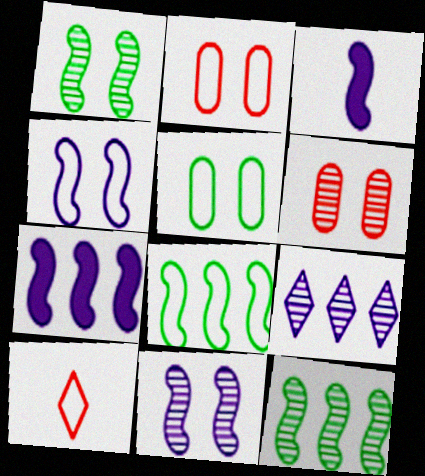[]